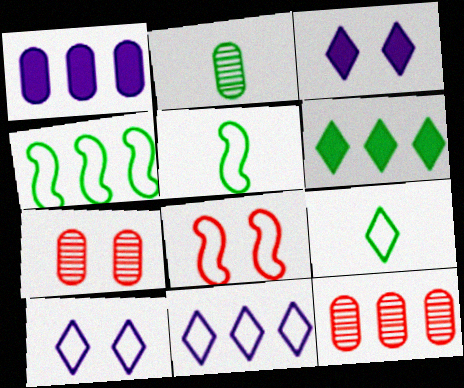[[3, 5, 12]]